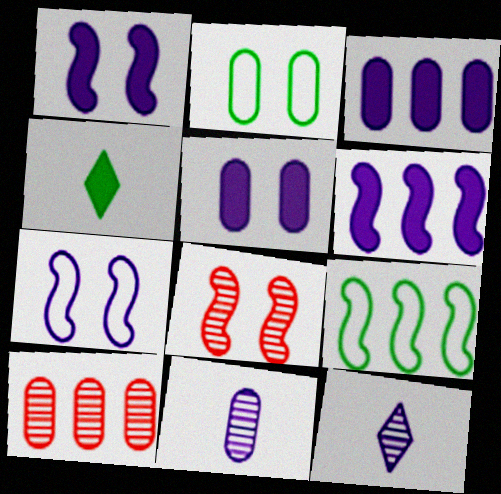[[3, 7, 12], 
[4, 7, 10]]